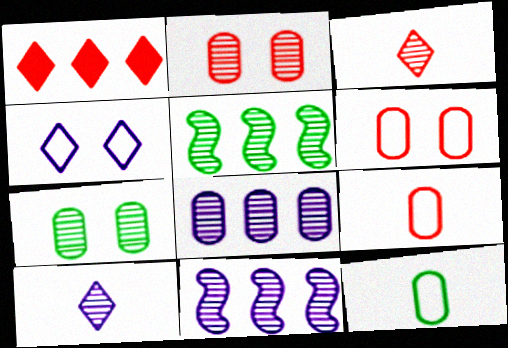[[2, 5, 10], 
[3, 7, 11]]